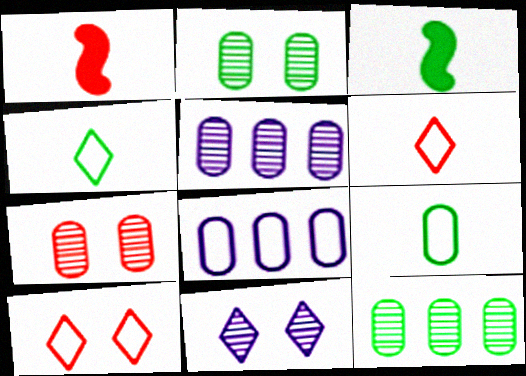[[3, 5, 10]]